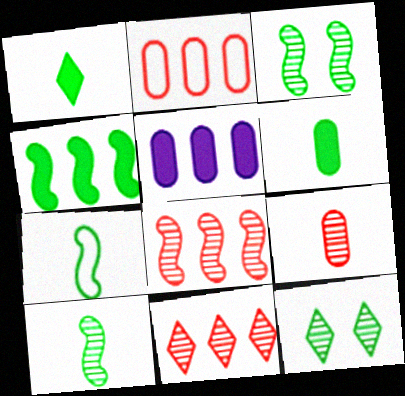[[3, 4, 7]]